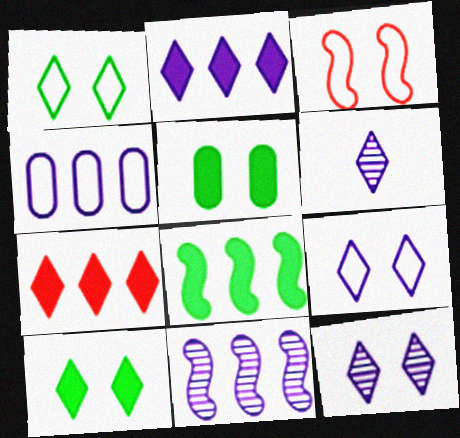[[1, 6, 7], 
[2, 4, 11], 
[2, 6, 9], 
[3, 5, 12]]